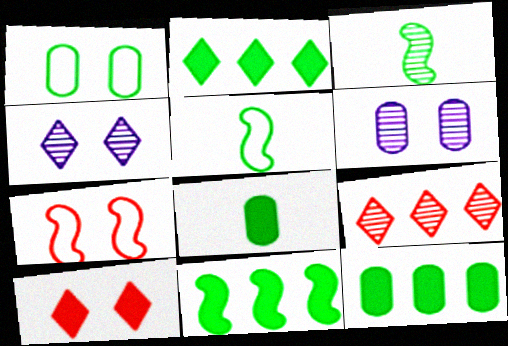[[1, 2, 3], 
[2, 11, 12], 
[3, 6, 9]]